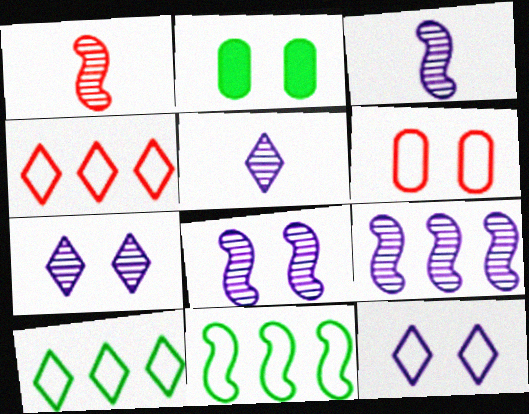[[2, 3, 4], 
[3, 8, 9]]